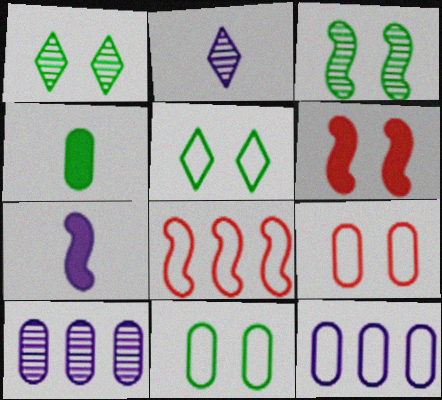[[3, 7, 8], 
[4, 9, 10]]